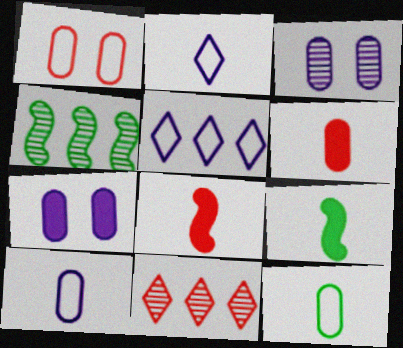[[1, 8, 11]]